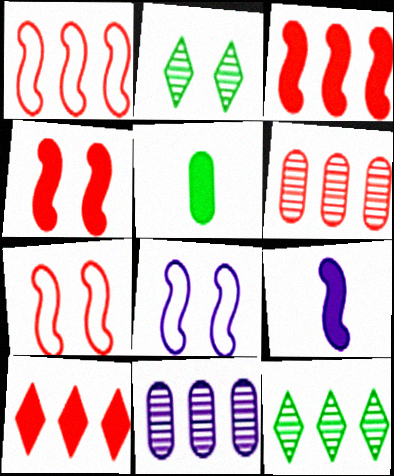[[1, 6, 10]]